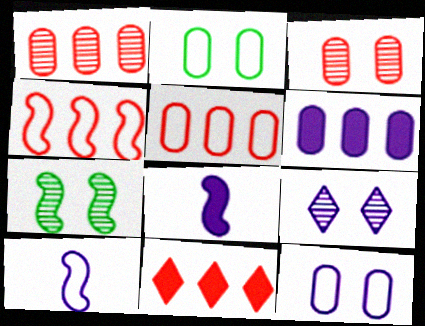[[1, 4, 11], 
[3, 7, 9], 
[4, 7, 8], 
[6, 9, 10]]